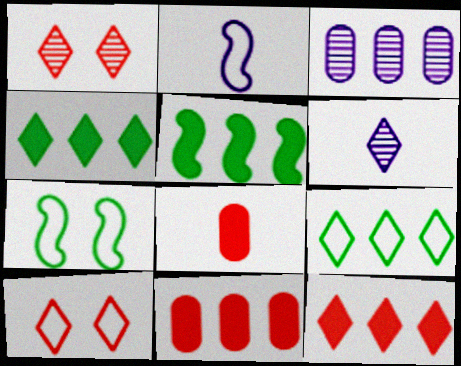[[4, 6, 10], 
[6, 7, 11]]